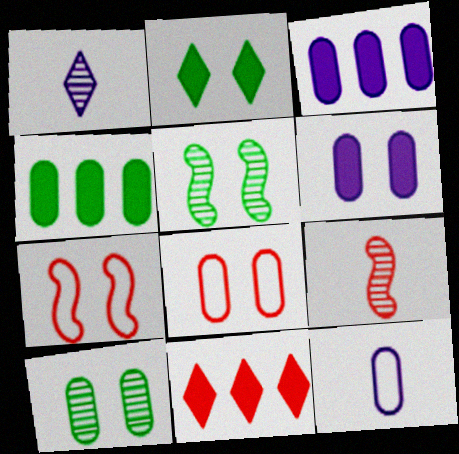[[1, 4, 7], 
[5, 11, 12], 
[6, 8, 10], 
[8, 9, 11]]